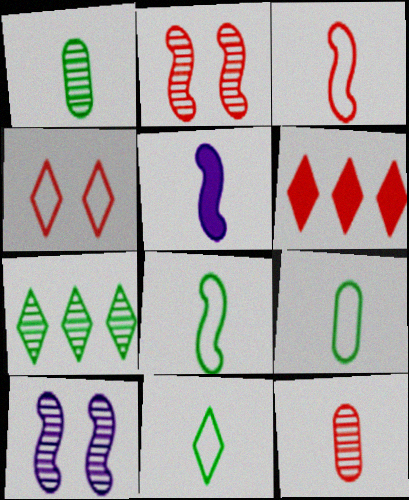[[5, 11, 12], 
[6, 9, 10], 
[7, 10, 12], 
[8, 9, 11]]